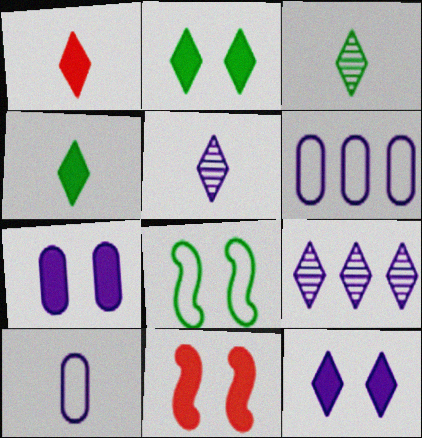[[2, 7, 11], 
[3, 6, 11]]